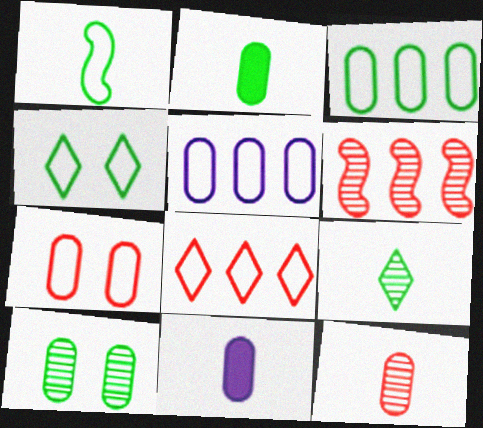[[1, 2, 9], 
[1, 3, 4], 
[2, 3, 10], 
[4, 6, 11]]